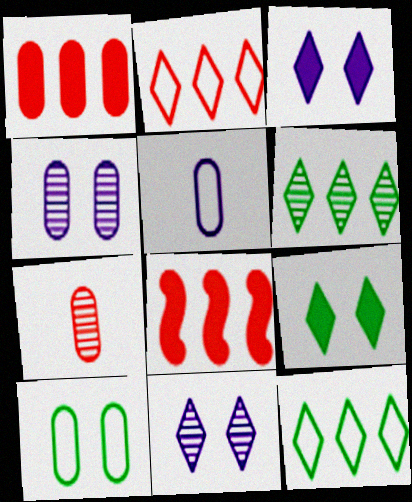[]